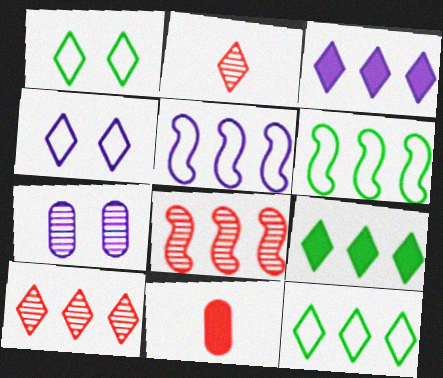[[1, 2, 3], 
[2, 4, 9], 
[3, 10, 12]]